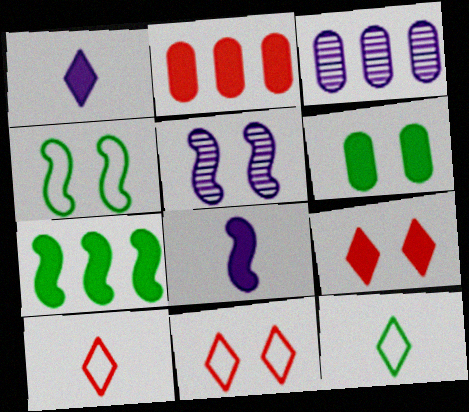[[2, 5, 12], 
[5, 6, 11]]